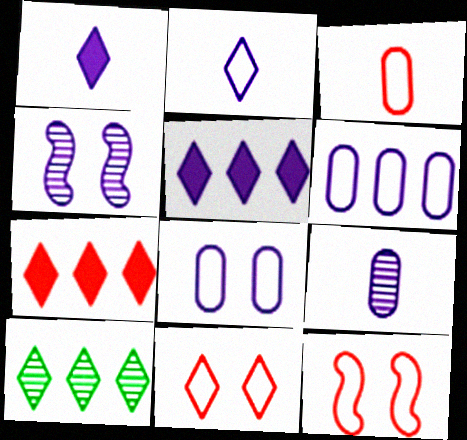[[1, 4, 6], 
[1, 10, 11]]